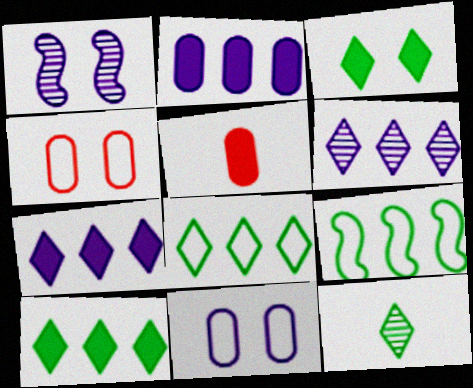[[1, 3, 4], 
[1, 5, 8], 
[3, 8, 12]]